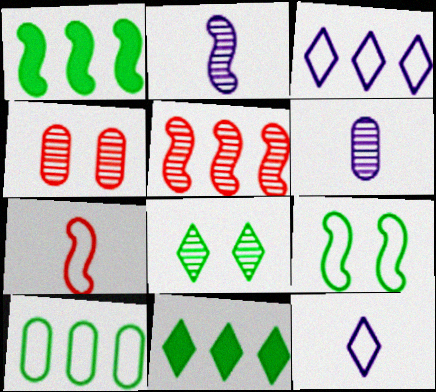[[1, 4, 12], 
[5, 6, 8]]